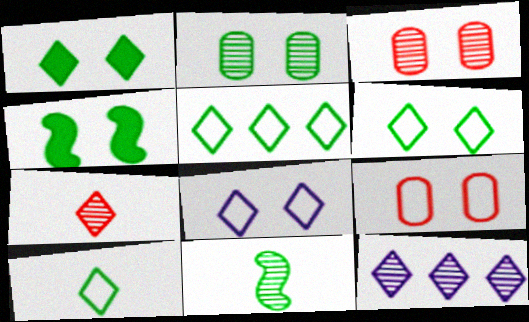[[2, 4, 6], 
[3, 4, 8], 
[3, 11, 12], 
[5, 6, 10]]